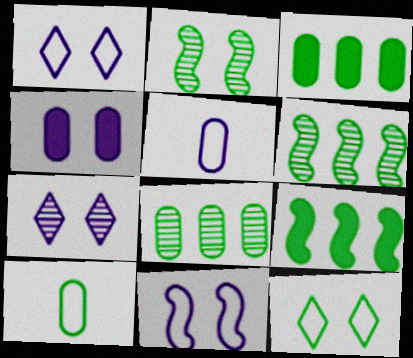[[4, 7, 11]]